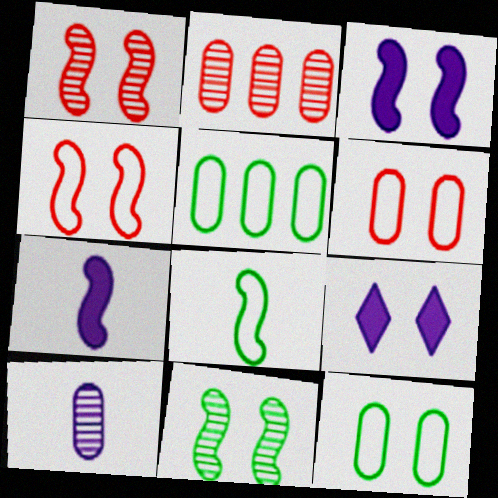[[1, 9, 12], 
[2, 8, 9], 
[3, 4, 11], 
[6, 9, 11]]